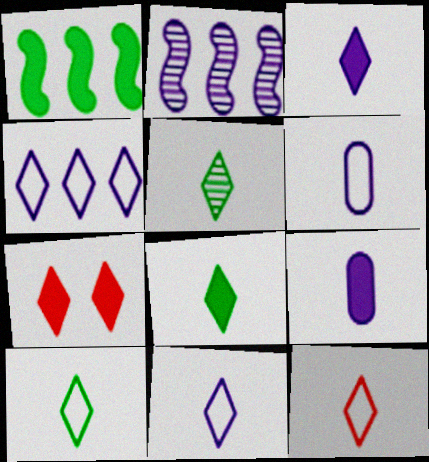[[1, 7, 9], 
[3, 5, 12], 
[4, 5, 7], 
[5, 8, 10], 
[10, 11, 12]]